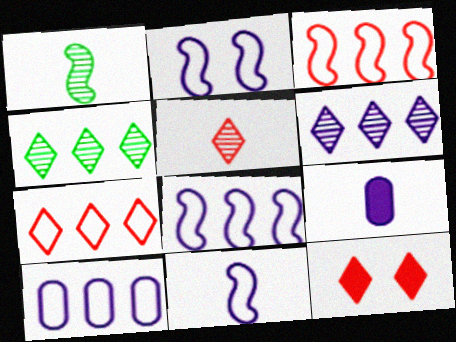[[1, 10, 12], 
[2, 6, 9], 
[2, 8, 11], 
[5, 7, 12]]